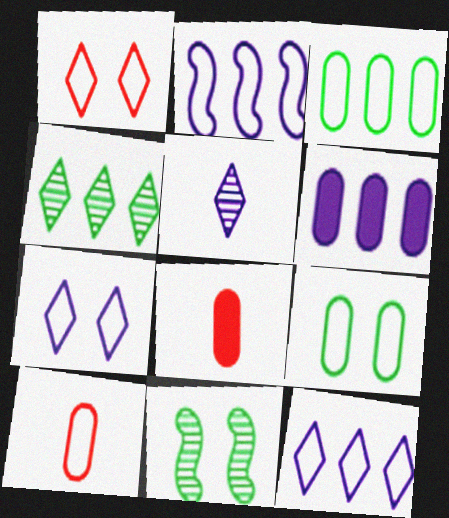[[8, 11, 12]]